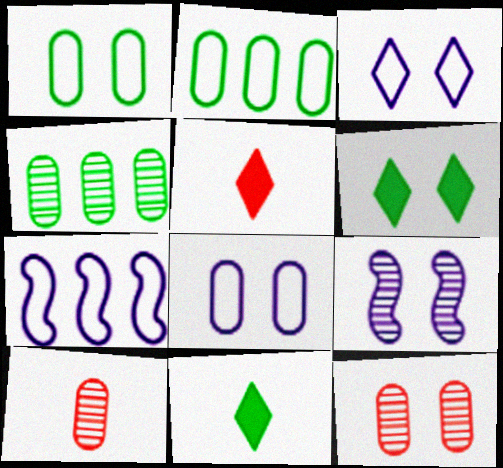[[2, 5, 9], 
[6, 7, 10], 
[7, 11, 12]]